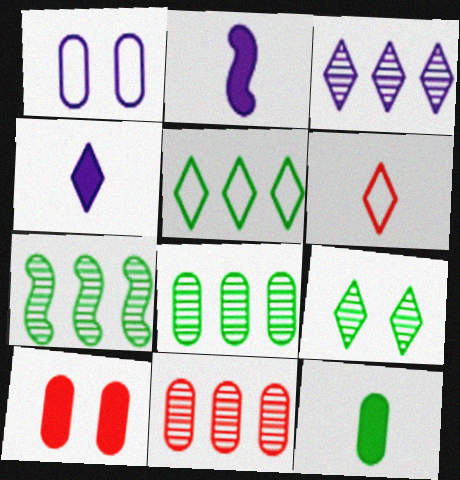[[1, 2, 3], 
[1, 11, 12], 
[3, 7, 11]]